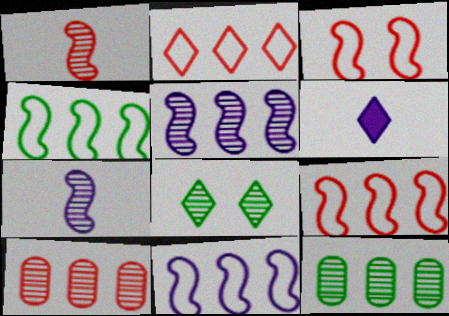[[2, 6, 8], 
[3, 6, 12], 
[4, 9, 11], 
[7, 8, 10]]